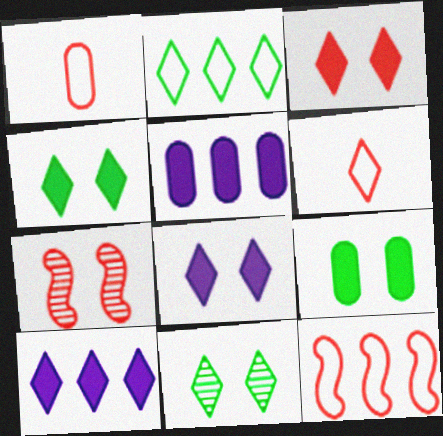[[3, 4, 8], 
[6, 10, 11]]